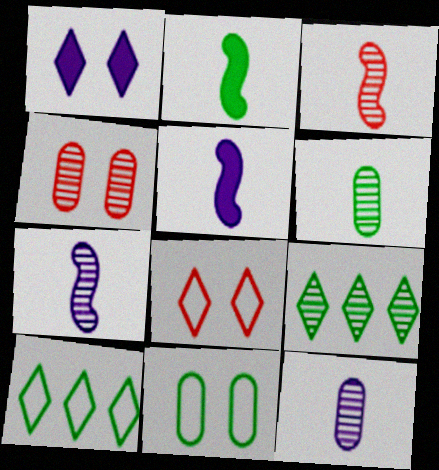[[2, 9, 11], 
[4, 5, 10], 
[4, 7, 9]]